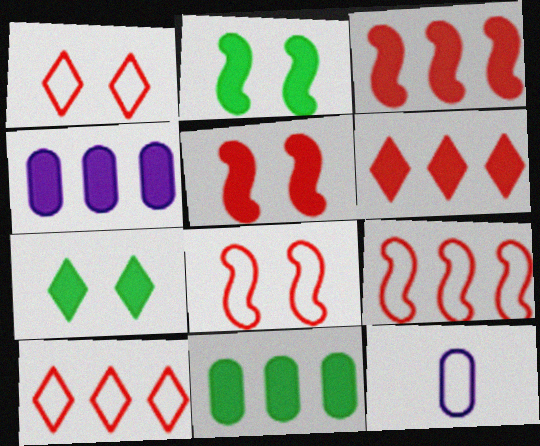[]